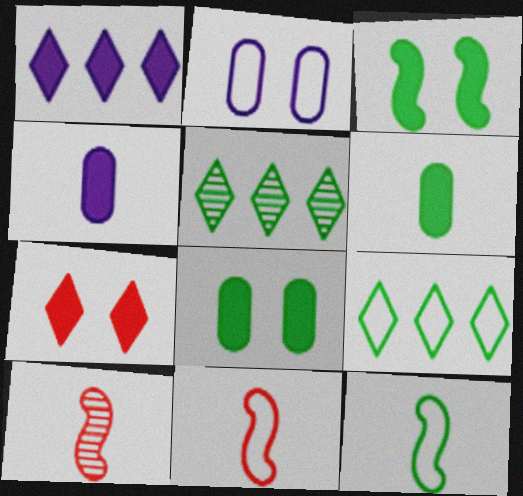[[2, 9, 11], 
[5, 8, 12]]